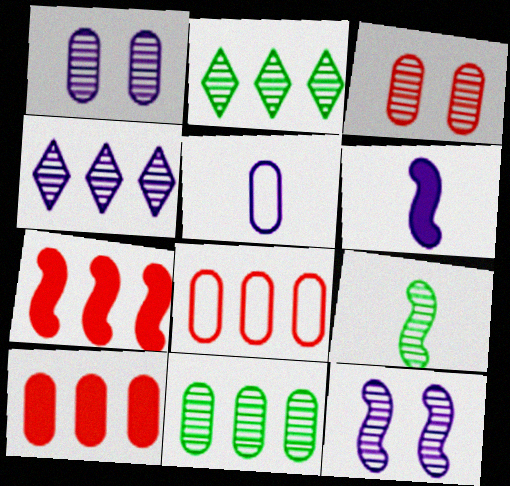[[3, 4, 9]]